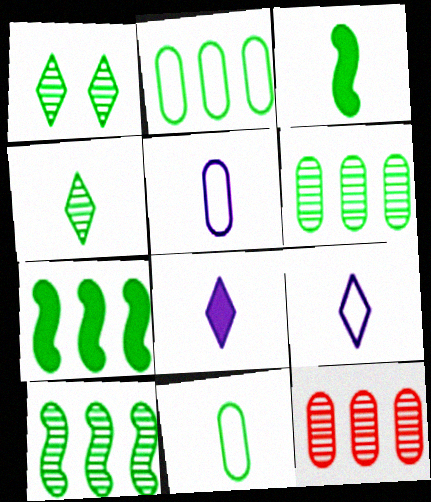[[1, 2, 3], 
[1, 7, 11], 
[3, 4, 11]]